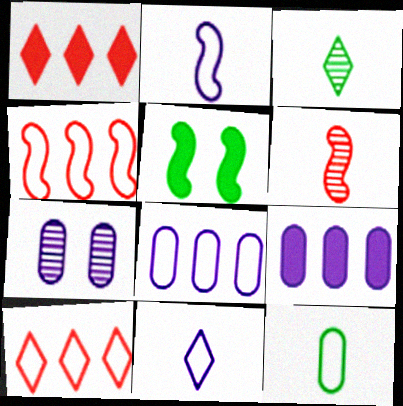[]